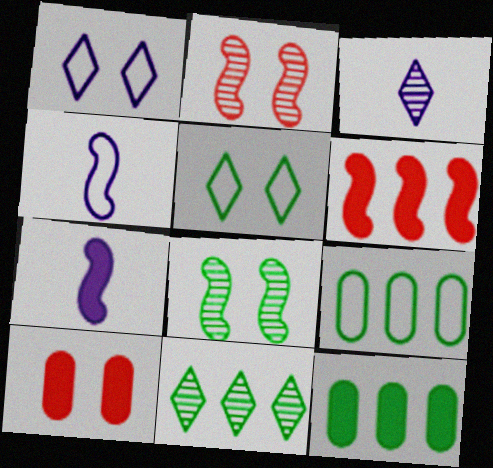[[1, 8, 10], 
[4, 6, 8], 
[4, 10, 11]]